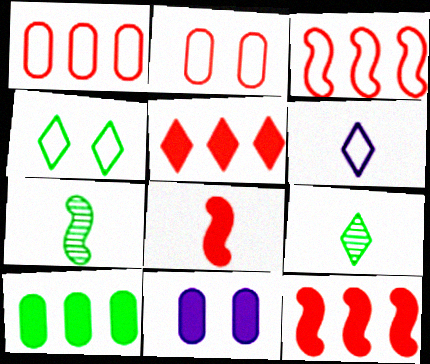[[3, 9, 11], 
[4, 7, 10]]